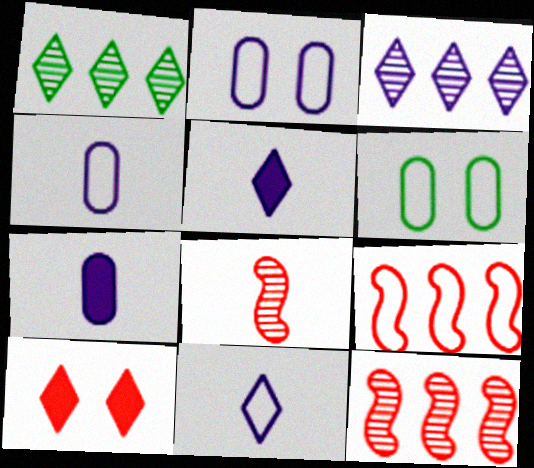[[1, 10, 11], 
[5, 6, 12], 
[6, 9, 11]]